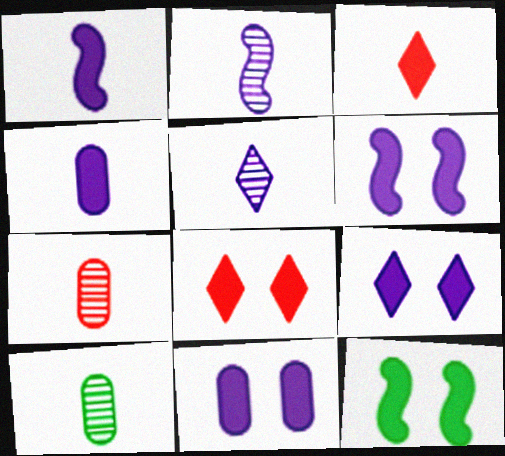[[6, 9, 11], 
[8, 11, 12]]